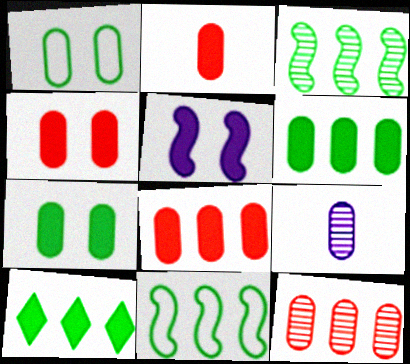[[1, 8, 9], 
[2, 4, 8], 
[2, 5, 10]]